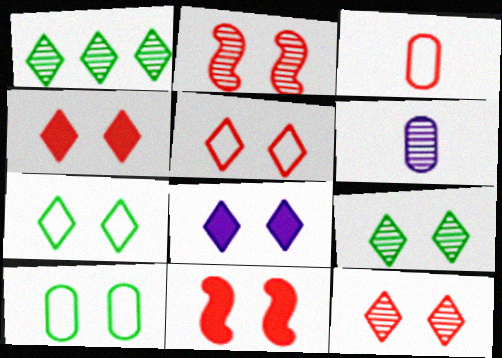[[1, 2, 6], 
[2, 8, 10], 
[4, 5, 12], 
[5, 8, 9], 
[7, 8, 12]]